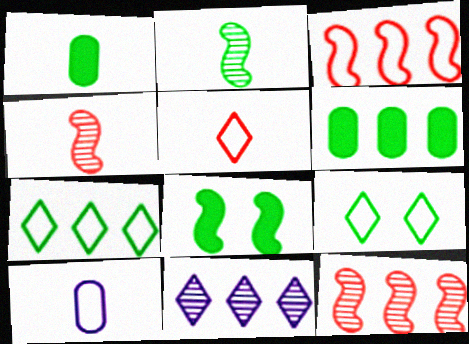[[2, 6, 9], 
[3, 6, 11], 
[3, 9, 10]]